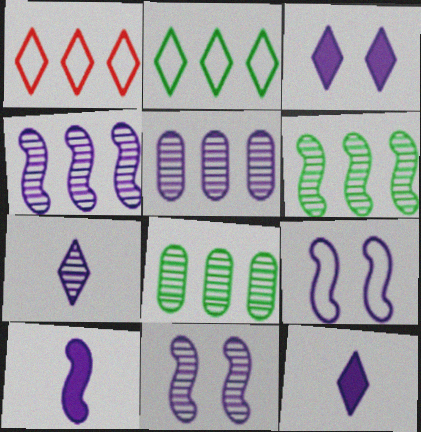[[4, 9, 10], 
[5, 7, 11], 
[5, 9, 12]]